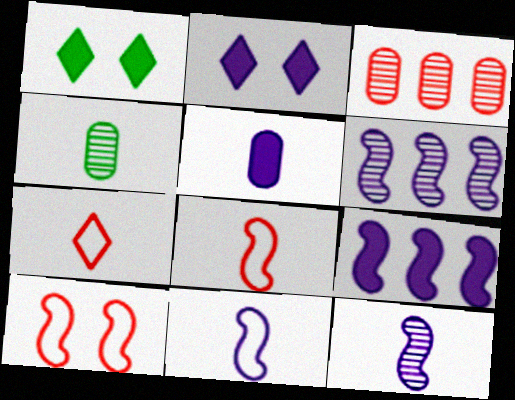[[1, 3, 11], 
[2, 5, 9]]